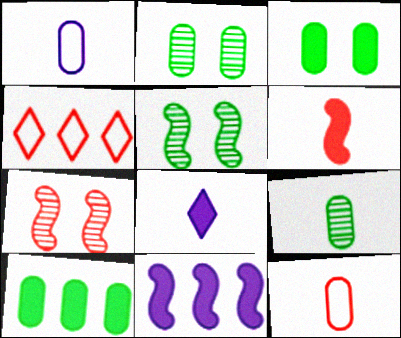[]